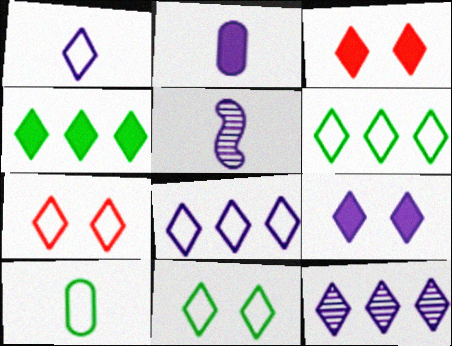[[1, 2, 5], 
[1, 6, 7], 
[1, 9, 12]]